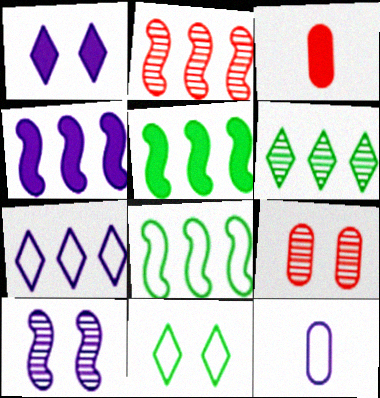[[1, 3, 5], 
[2, 4, 8]]